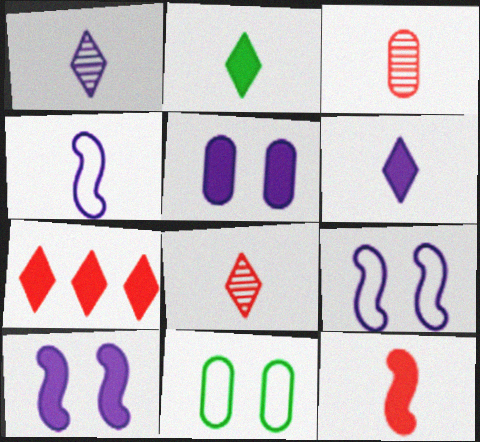[[2, 3, 4]]